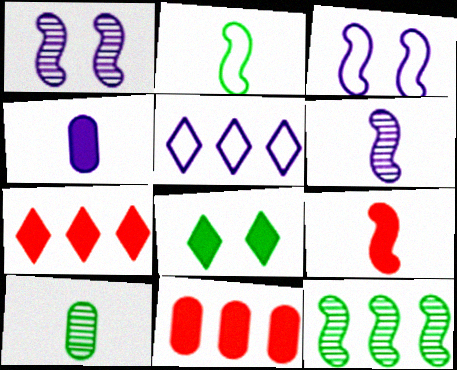[[1, 4, 5], 
[2, 6, 9], 
[3, 7, 10], 
[3, 9, 12], 
[5, 11, 12]]